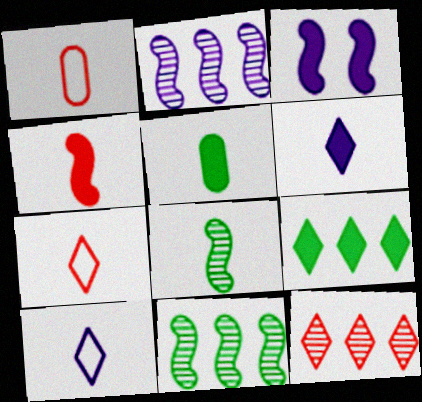[[1, 6, 8], 
[4, 5, 6]]